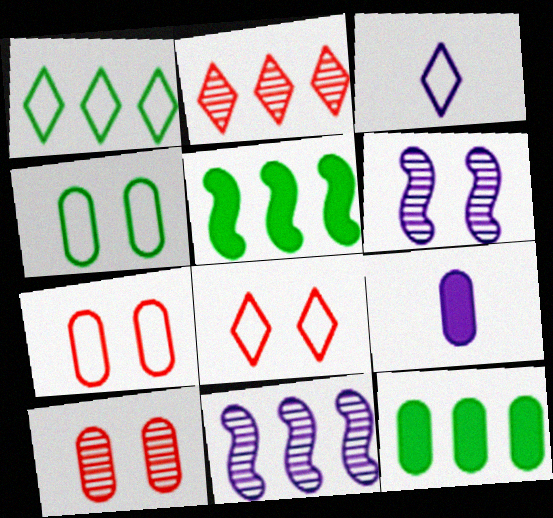[[1, 3, 8], 
[3, 5, 10]]